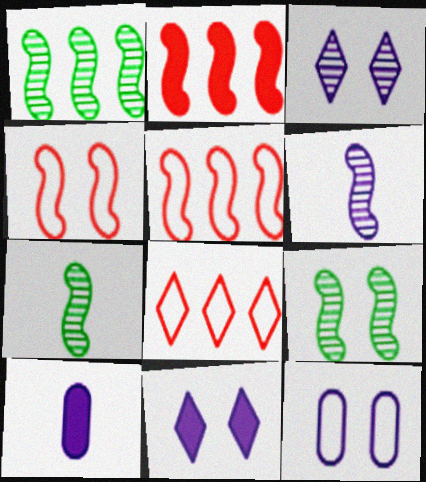[[1, 7, 9], 
[8, 9, 10]]